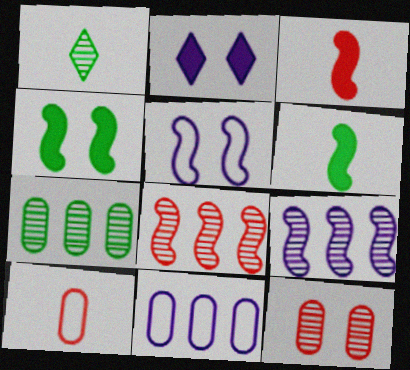[[1, 9, 12], 
[5, 6, 8]]